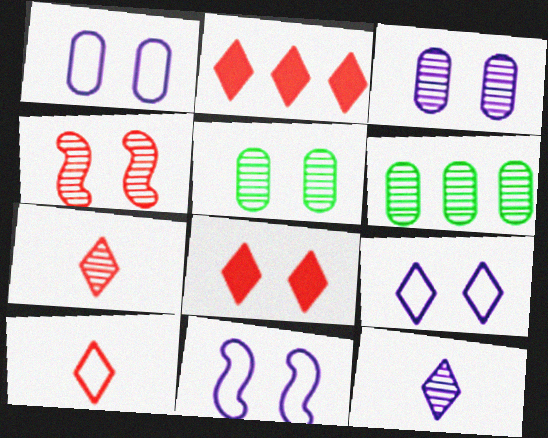[[1, 9, 11], 
[4, 6, 12], 
[5, 8, 11]]